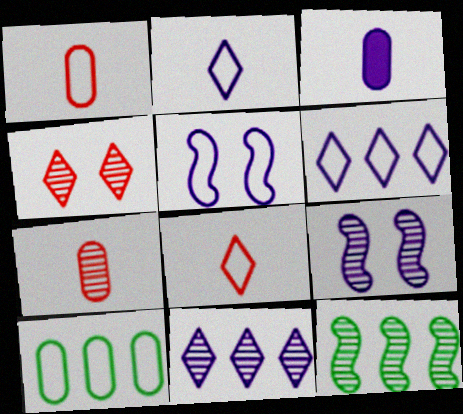[[3, 5, 11], 
[3, 6, 9], 
[5, 8, 10]]